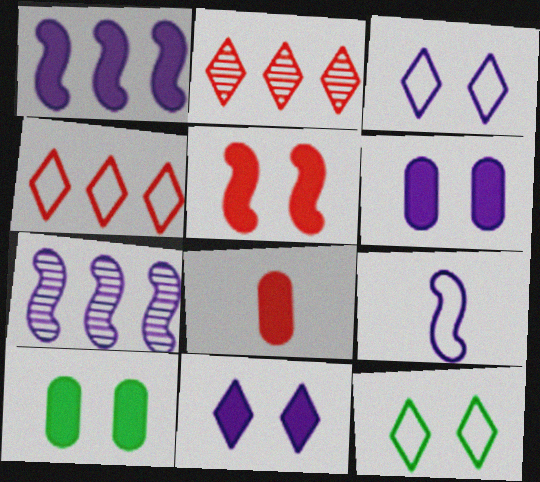[[2, 9, 10], 
[5, 10, 11], 
[7, 8, 12]]